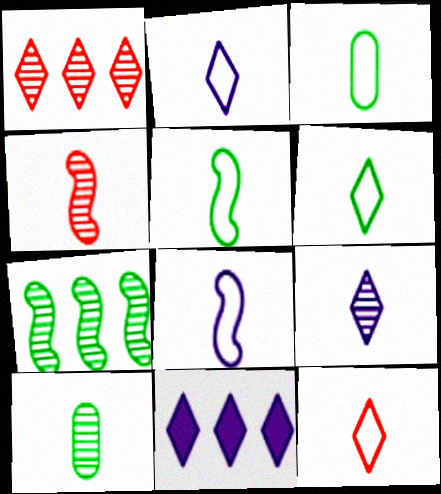[[2, 6, 12], 
[3, 5, 6], 
[3, 8, 12], 
[4, 9, 10]]